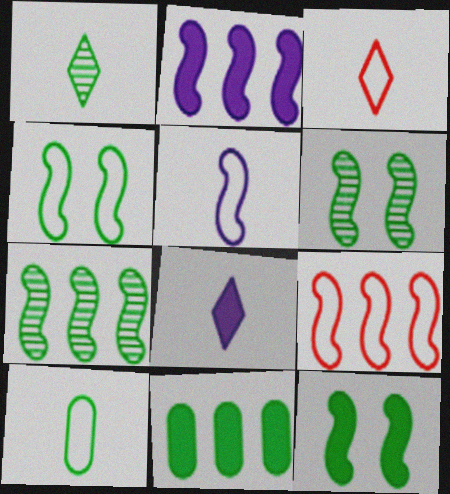[[1, 3, 8], 
[1, 4, 11], 
[2, 7, 9], 
[3, 5, 10], 
[4, 5, 9], 
[4, 6, 12]]